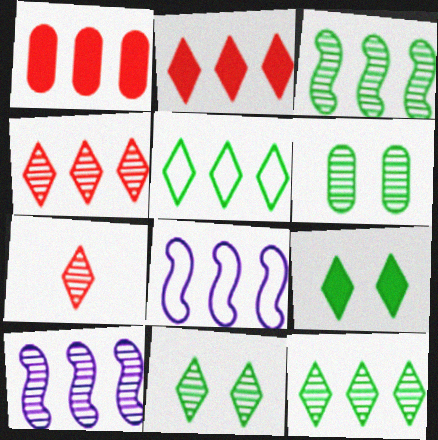[[1, 5, 10], 
[1, 8, 12], 
[6, 7, 10]]